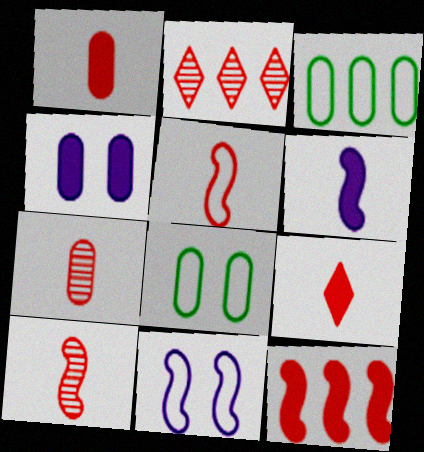[[2, 6, 8], 
[3, 4, 7], 
[5, 7, 9]]